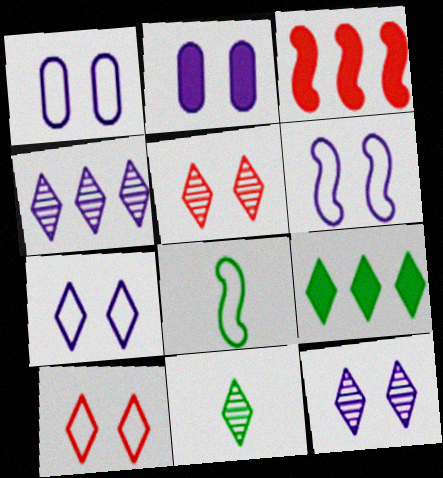[[1, 3, 11], 
[1, 6, 7], 
[2, 6, 12], 
[4, 5, 11]]